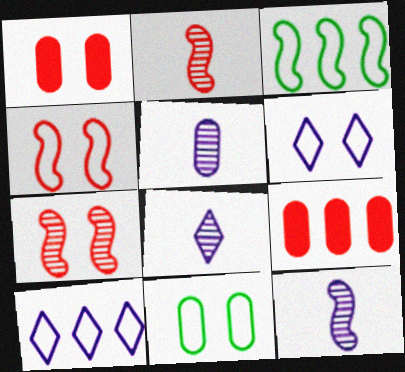[[1, 3, 8], 
[4, 6, 11], 
[5, 8, 12], 
[5, 9, 11]]